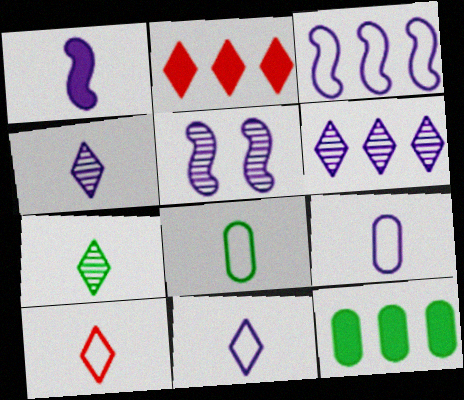[[1, 3, 5], 
[1, 4, 9], 
[2, 5, 8], 
[5, 10, 12]]